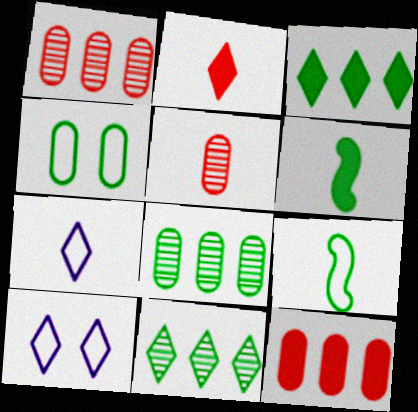[[1, 6, 10], 
[2, 10, 11], 
[4, 6, 11], 
[5, 6, 7]]